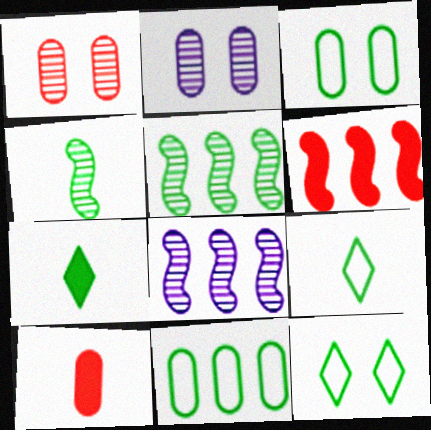[[2, 6, 9], 
[2, 10, 11], 
[3, 5, 7], 
[8, 10, 12]]